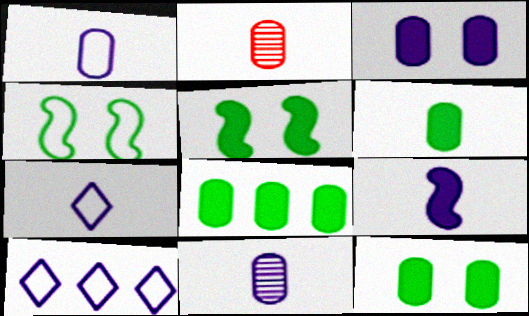[[1, 2, 6], 
[2, 5, 10], 
[6, 8, 12], 
[7, 9, 11]]